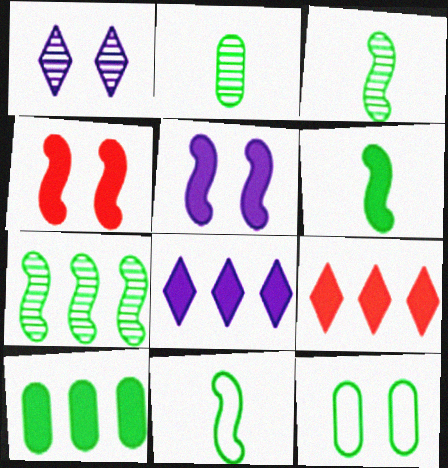[[1, 4, 12], 
[2, 10, 12], 
[3, 6, 11]]